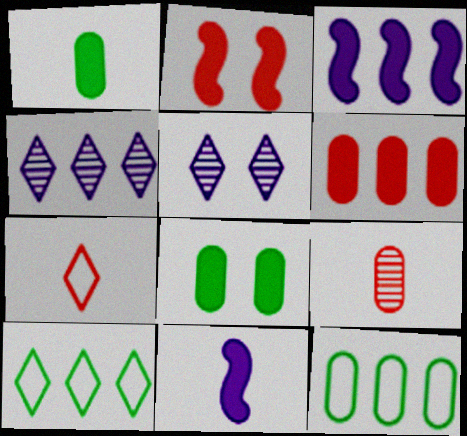[]